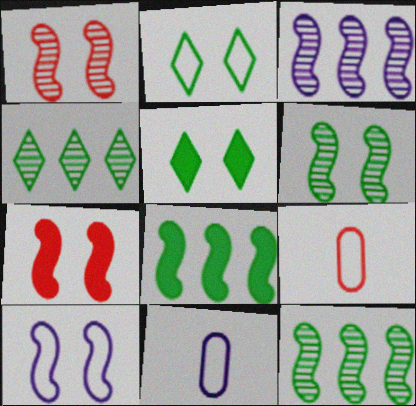[[3, 5, 9], 
[4, 7, 11], 
[6, 7, 10]]